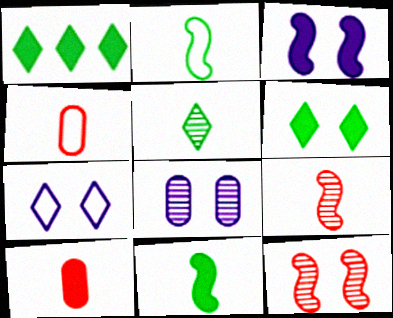[[1, 3, 10], 
[3, 7, 8]]